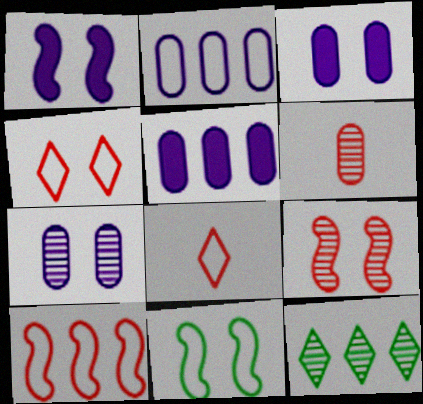[[1, 9, 11], 
[2, 8, 11], 
[5, 10, 12]]